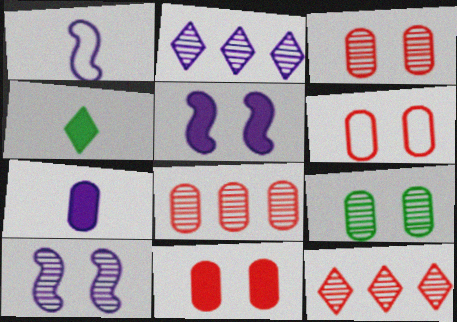[[3, 6, 11]]